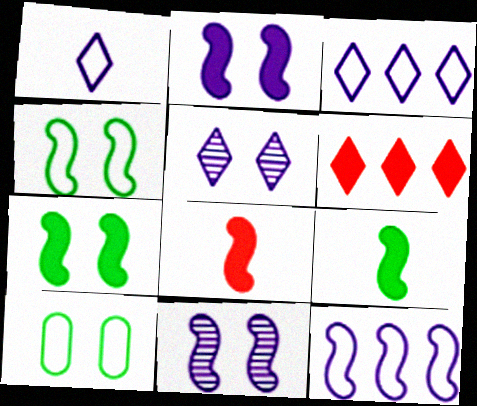[]